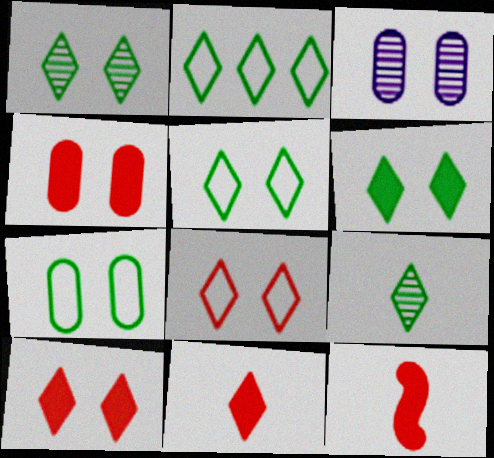[[1, 5, 6], 
[2, 3, 12], 
[2, 6, 9], 
[3, 4, 7]]